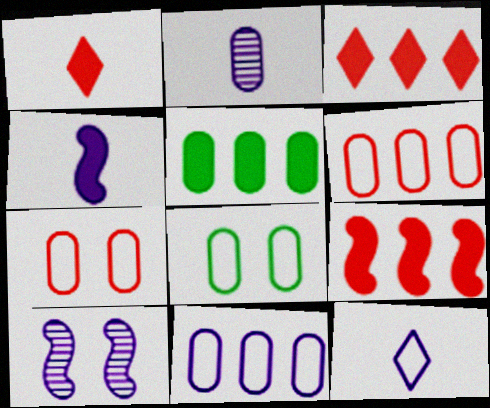[[2, 4, 12], 
[2, 5, 7]]